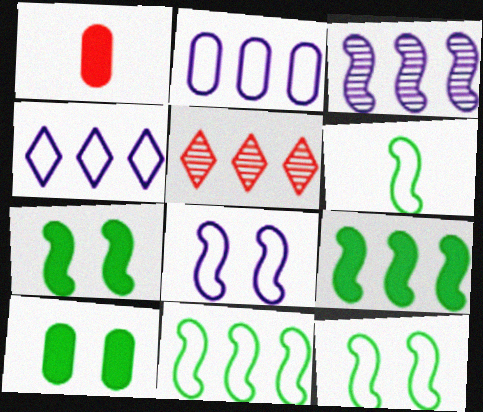[[2, 5, 9], 
[6, 11, 12]]